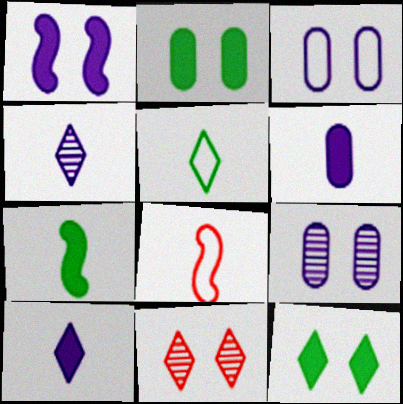[]